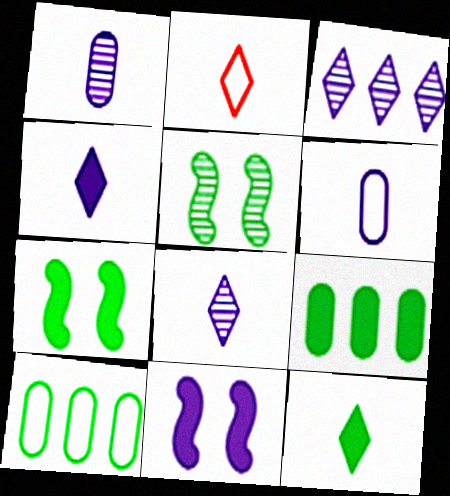[[2, 8, 12], 
[3, 6, 11], 
[5, 10, 12], 
[7, 9, 12]]